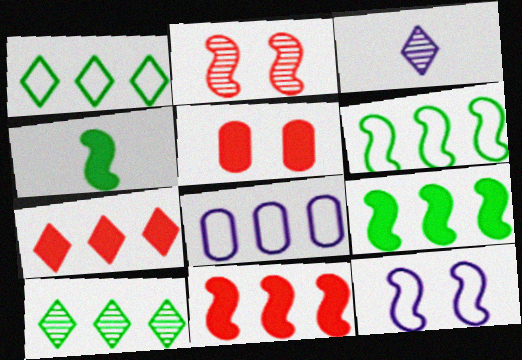[[3, 5, 6], 
[8, 10, 11]]